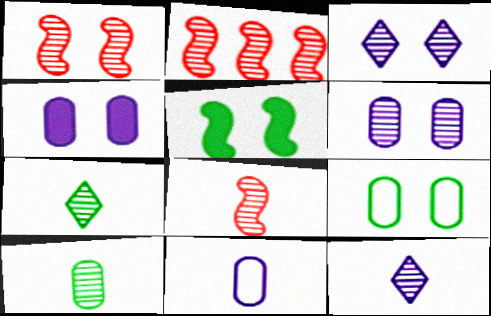[[1, 2, 8], 
[2, 3, 10], 
[2, 6, 7], 
[8, 10, 12]]